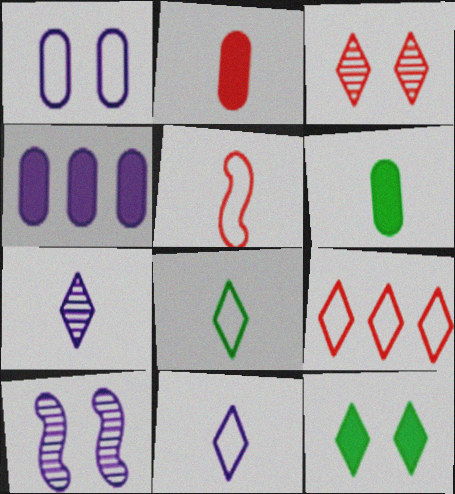[[4, 10, 11], 
[5, 6, 7], 
[6, 9, 10], 
[7, 9, 12]]